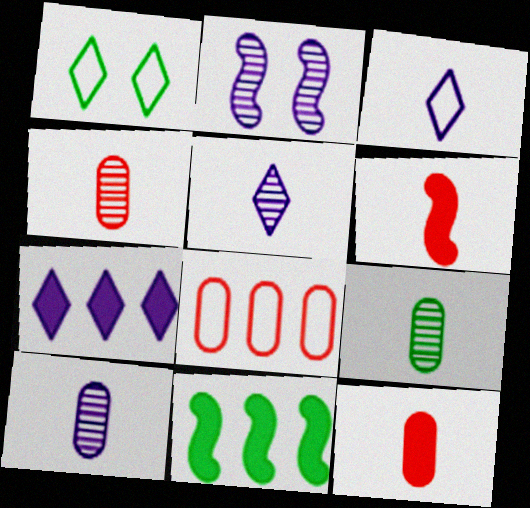[[1, 9, 11], 
[3, 6, 9], 
[4, 9, 10]]